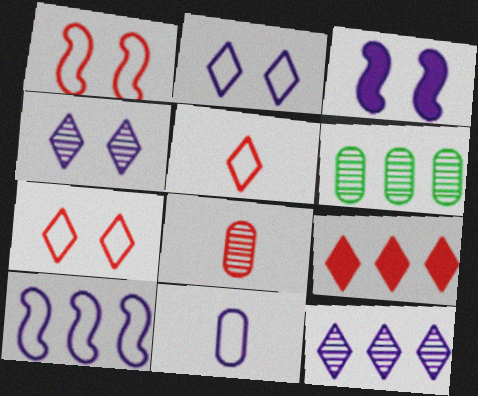[[1, 8, 9], 
[2, 10, 11], 
[3, 5, 6], 
[3, 11, 12], 
[6, 9, 10]]